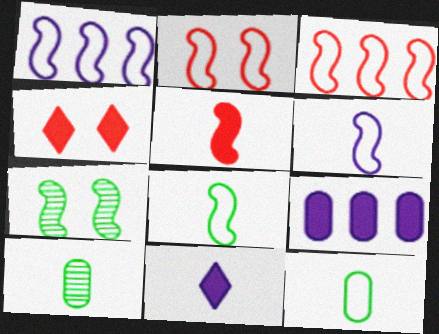[[1, 2, 8], 
[1, 4, 10], 
[1, 5, 7]]